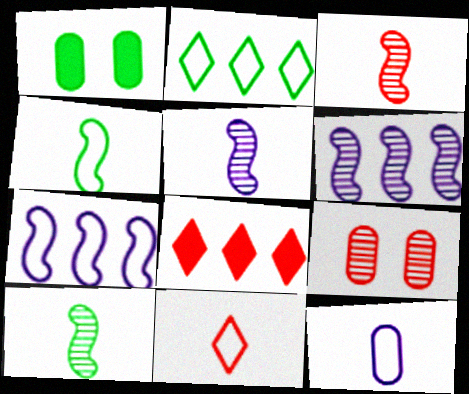[[1, 2, 10], 
[1, 6, 11], 
[3, 5, 10], 
[4, 11, 12]]